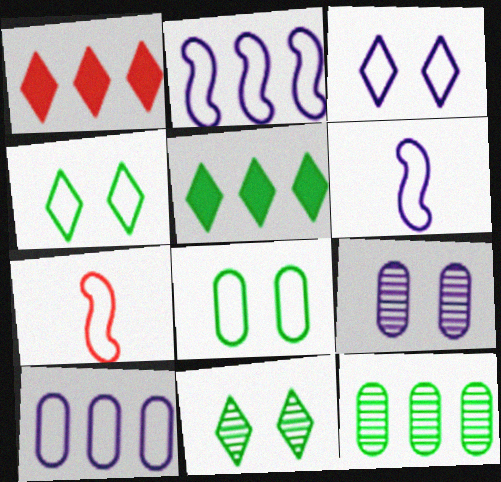[[1, 2, 12], 
[3, 6, 10], 
[4, 7, 10], 
[5, 7, 9]]